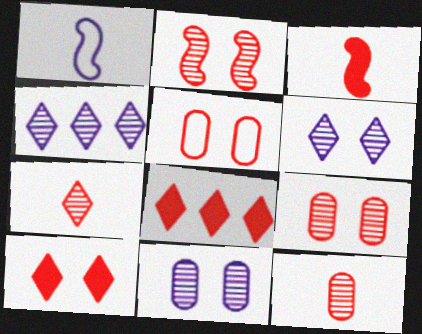[[2, 5, 10]]